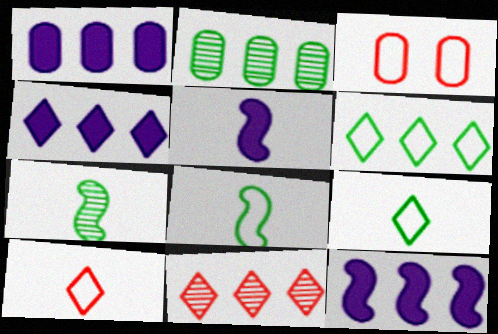[[1, 4, 12], 
[3, 4, 7], 
[4, 6, 11]]